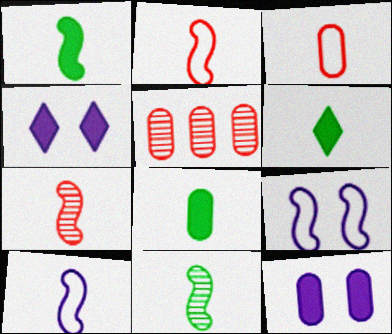[[1, 6, 8], 
[1, 7, 10], 
[5, 6, 9]]